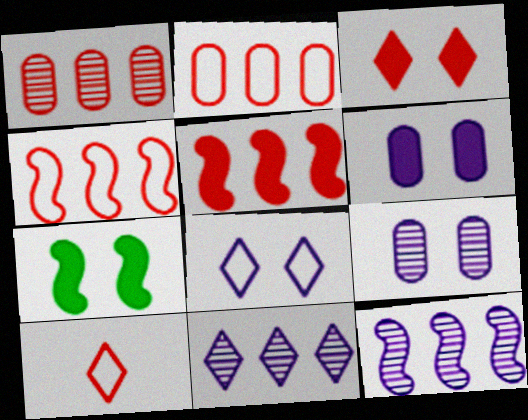[[3, 6, 7]]